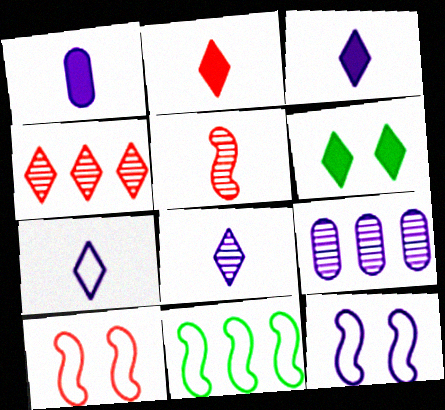[[3, 7, 8], 
[3, 9, 12], 
[4, 6, 7]]